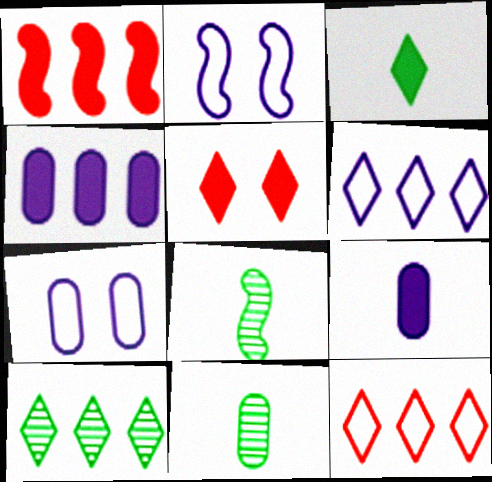[[1, 2, 8]]